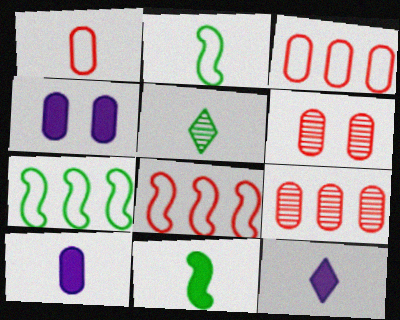[[4, 5, 8], 
[6, 7, 12]]